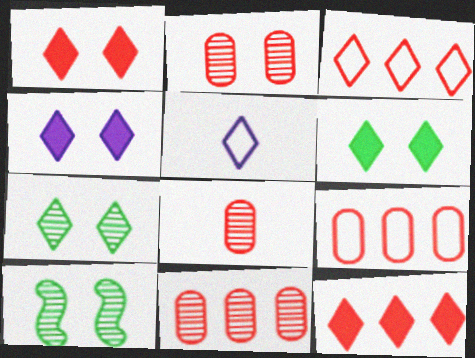[[1, 4, 6], 
[2, 8, 11], 
[5, 7, 12]]